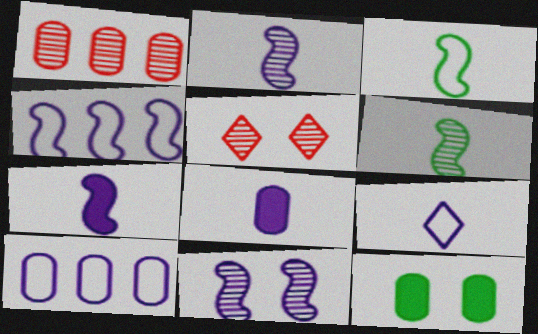[[2, 8, 9], 
[4, 7, 11]]